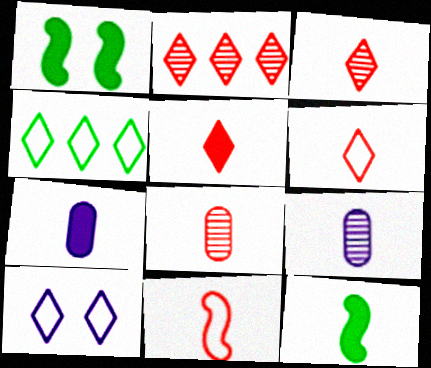[[3, 5, 6], 
[4, 6, 10], 
[5, 7, 12], 
[5, 8, 11], 
[6, 9, 12]]